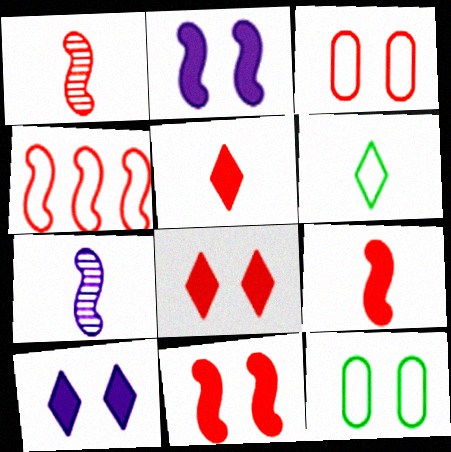[[1, 4, 11]]